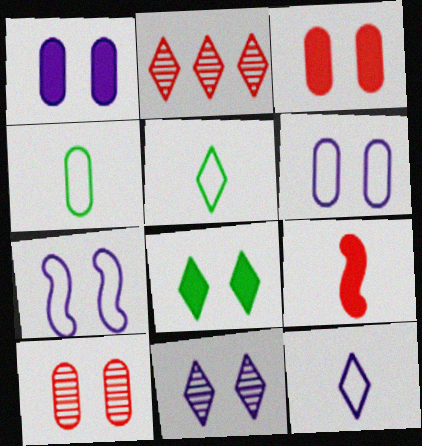[[1, 7, 11], 
[2, 8, 12], 
[7, 8, 10]]